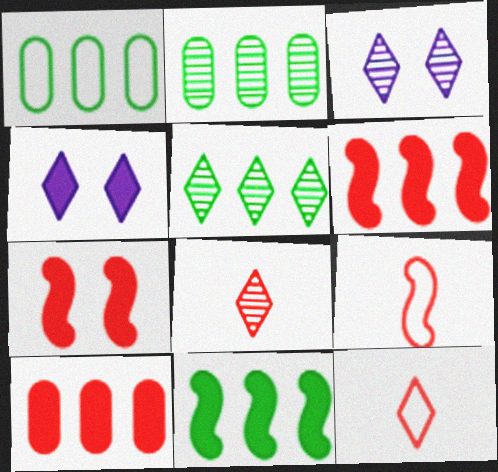[[1, 5, 11], 
[2, 4, 9], 
[3, 5, 8], 
[4, 5, 12]]